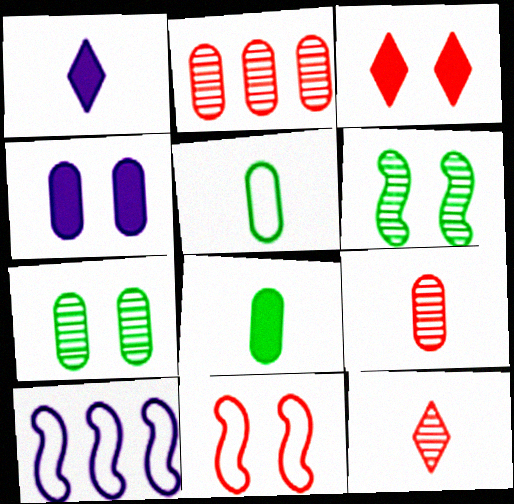[[2, 4, 5]]